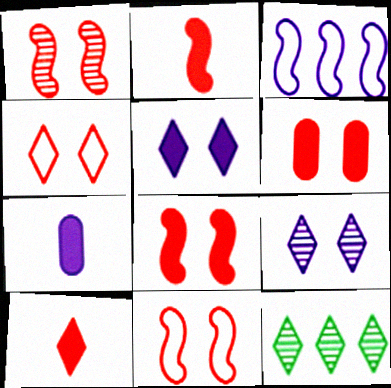[[1, 4, 6], 
[1, 8, 11], 
[3, 7, 9], 
[7, 11, 12]]